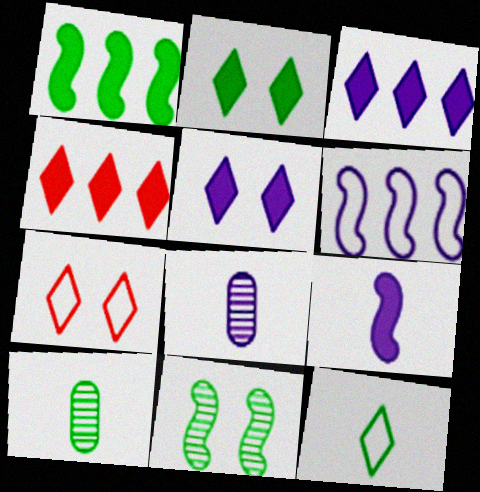[[1, 7, 8], 
[5, 6, 8]]